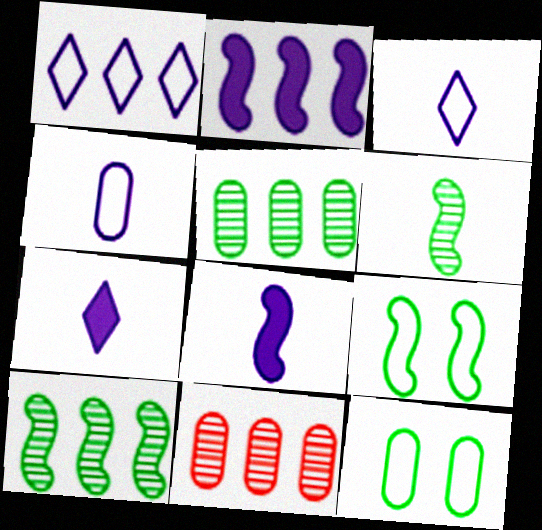[[7, 9, 11]]